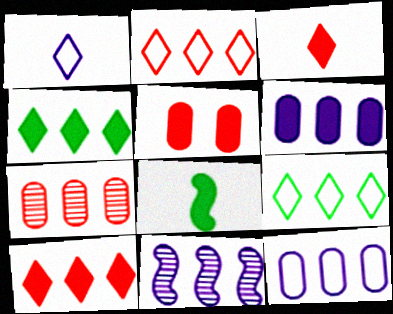[]